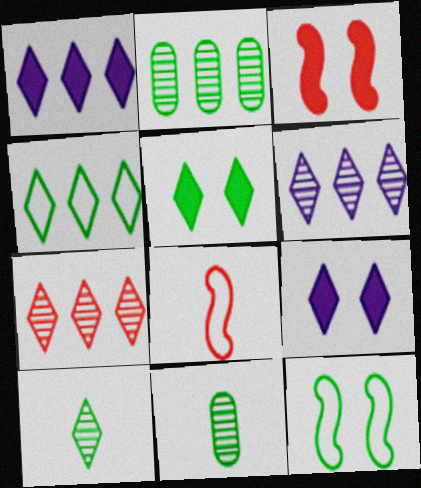[[1, 4, 7], 
[2, 8, 9], 
[4, 5, 10]]